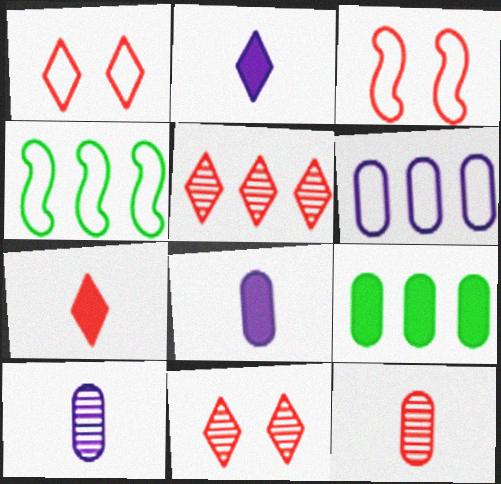[[1, 5, 7], 
[4, 8, 11]]